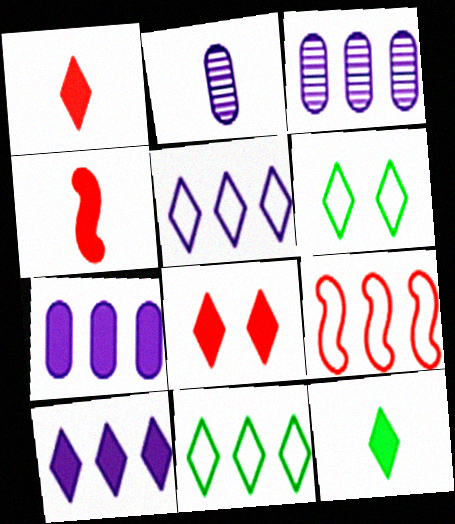[[3, 4, 6], 
[8, 10, 12]]